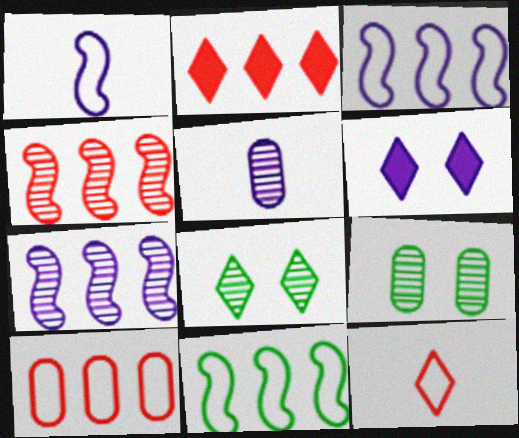[[1, 2, 9], 
[2, 4, 10], 
[3, 5, 6], 
[4, 5, 8]]